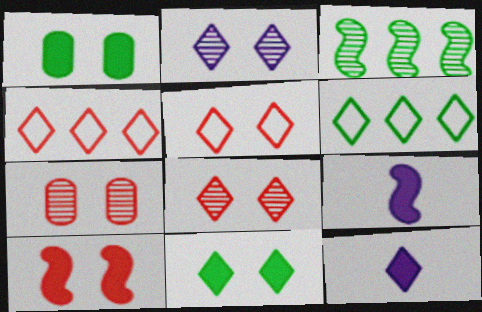[[2, 5, 11], 
[5, 7, 10], 
[6, 7, 9], 
[6, 8, 12]]